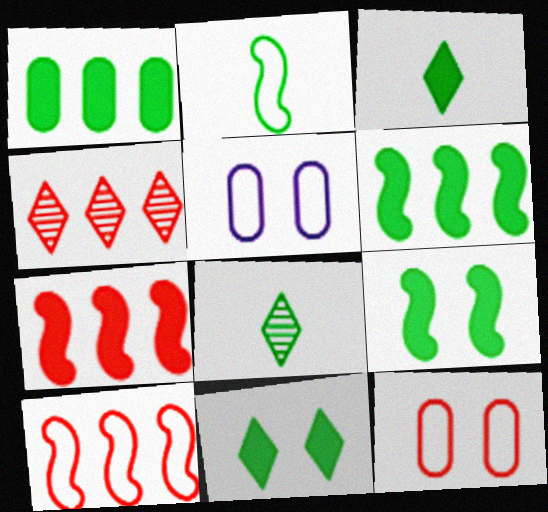[[1, 3, 9], 
[5, 7, 8]]